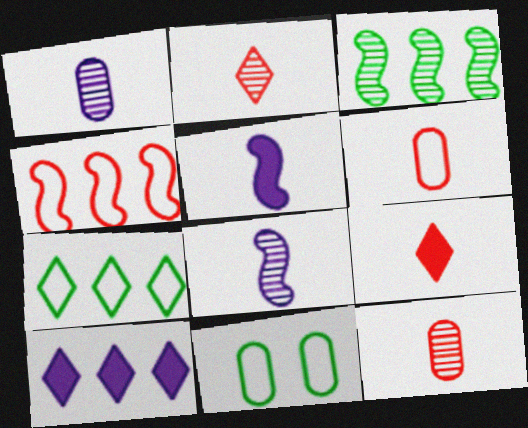[]